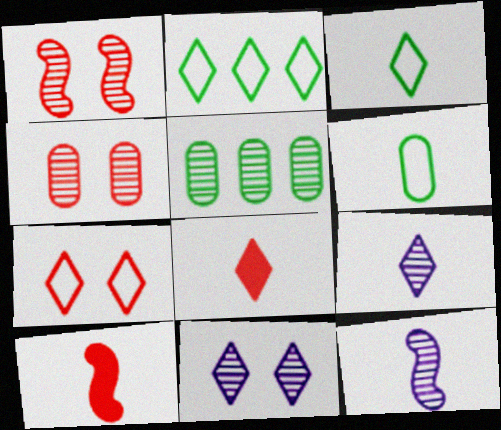[[1, 5, 9], 
[2, 8, 11], 
[3, 8, 9], 
[6, 8, 12], 
[6, 9, 10]]